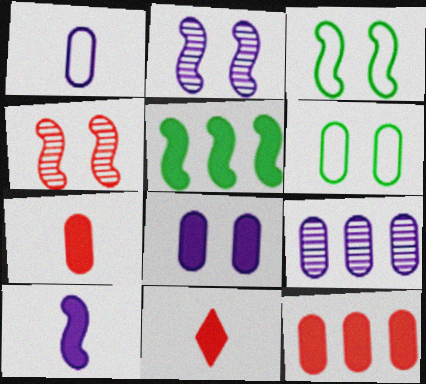[[1, 8, 9], 
[3, 9, 11], 
[5, 8, 11], 
[6, 7, 9]]